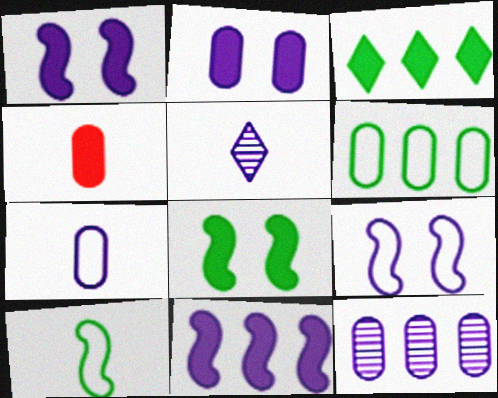[[1, 3, 4], 
[2, 7, 12], 
[4, 5, 10]]